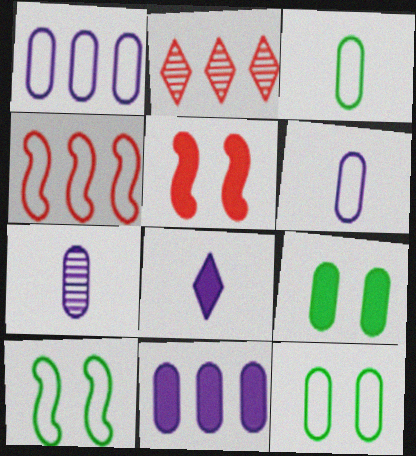[]